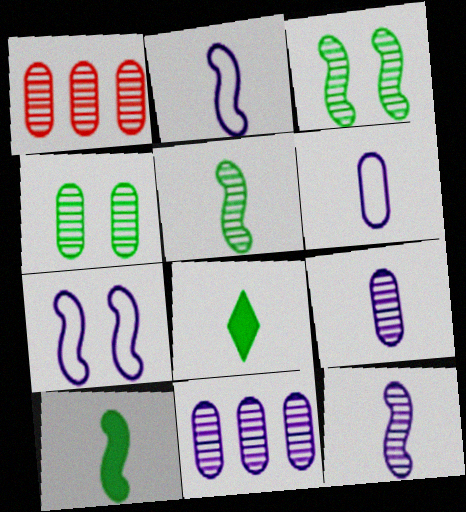[[1, 4, 9], 
[1, 7, 8]]